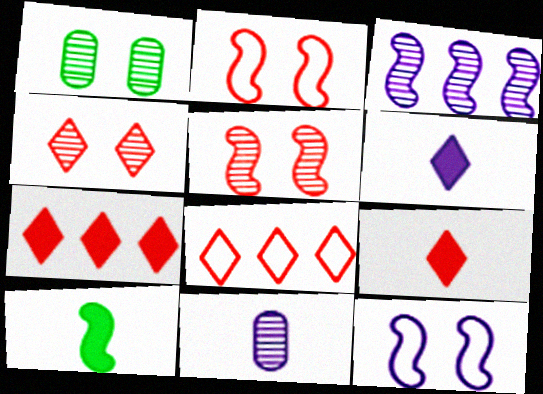[[2, 3, 10], 
[4, 8, 9]]